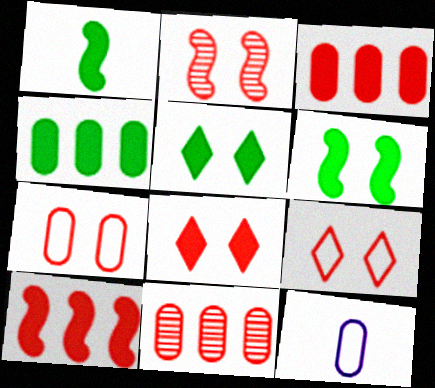[[1, 4, 5], 
[2, 7, 8]]